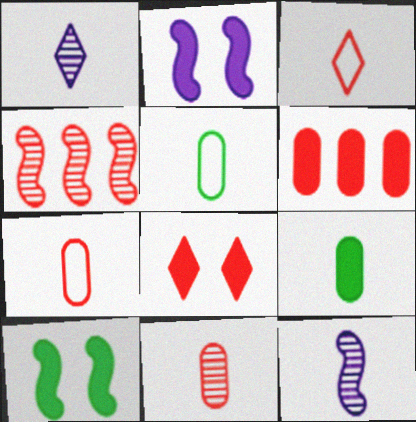[[3, 9, 12], 
[4, 7, 8]]